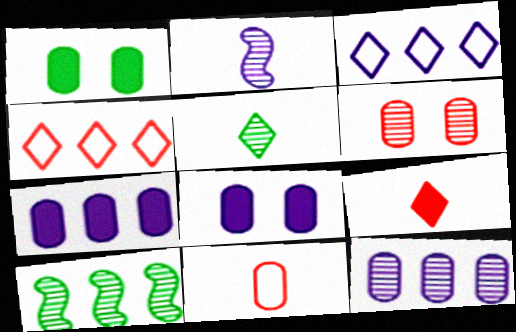[[1, 2, 4], 
[1, 11, 12], 
[2, 3, 8], 
[4, 7, 10]]